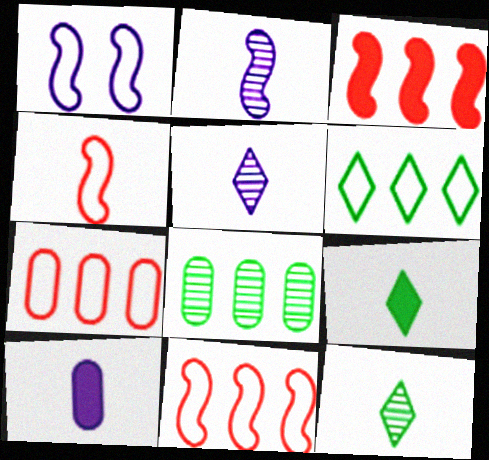[[4, 10, 12]]